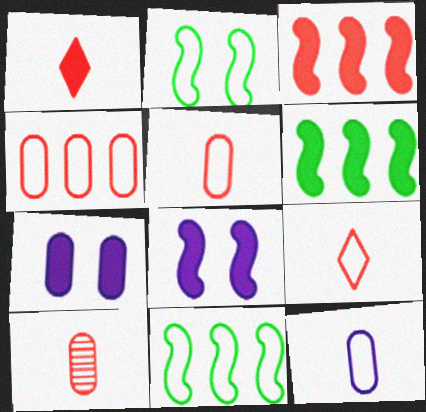[[1, 6, 7]]